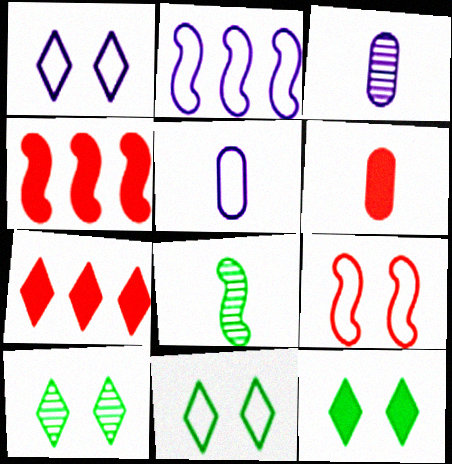[[1, 2, 5], 
[2, 6, 10], 
[3, 4, 11], 
[4, 5, 10], 
[10, 11, 12]]